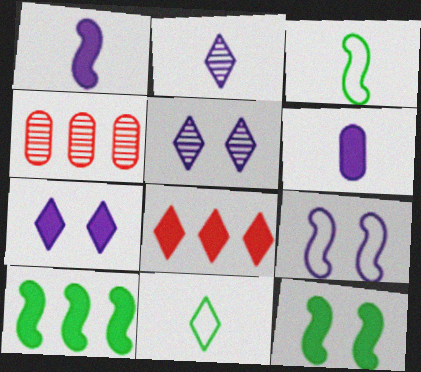[[3, 4, 7], 
[5, 8, 11], 
[6, 8, 12]]